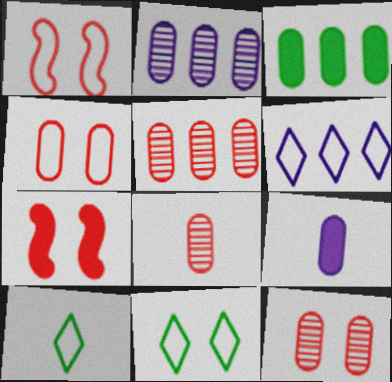[[2, 7, 10], 
[5, 8, 12]]